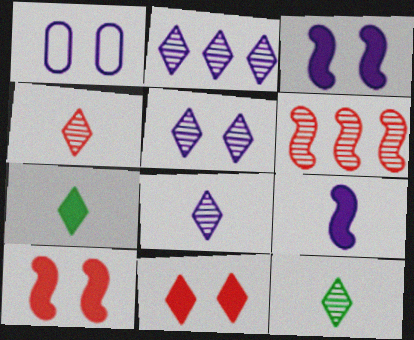[[1, 2, 9], 
[1, 3, 5], 
[1, 6, 7], 
[2, 5, 8], 
[4, 8, 12]]